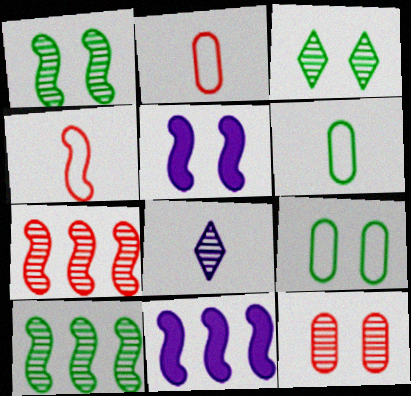[[1, 4, 11], 
[2, 3, 11], 
[4, 5, 10], 
[8, 10, 12]]